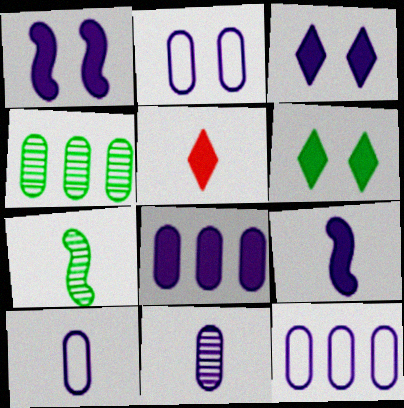[[2, 8, 11], 
[2, 10, 12], 
[3, 8, 9], 
[5, 7, 10]]